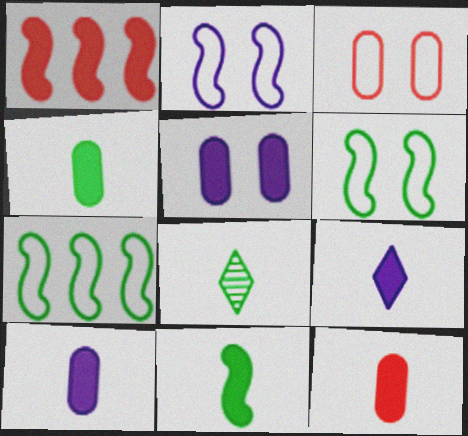[[4, 10, 12], 
[9, 11, 12]]